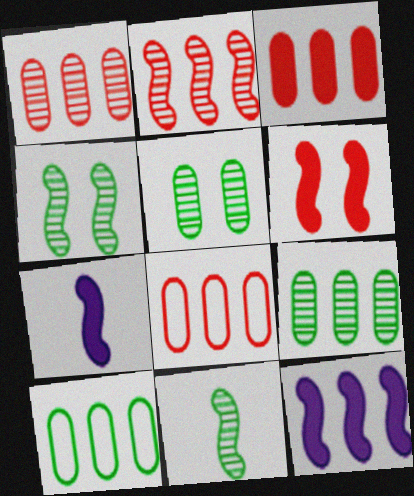[[1, 3, 8]]